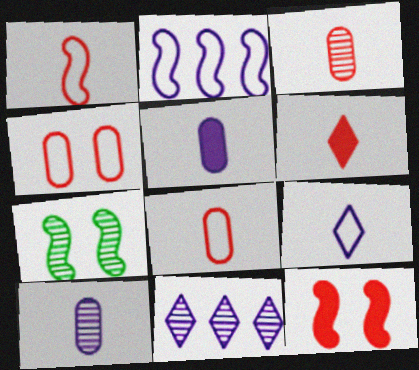[[1, 3, 6], 
[3, 7, 11]]